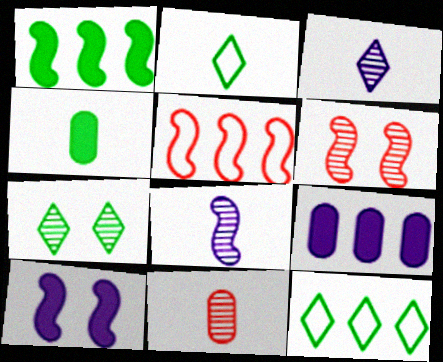[[2, 6, 9], 
[10, 11, 12]]